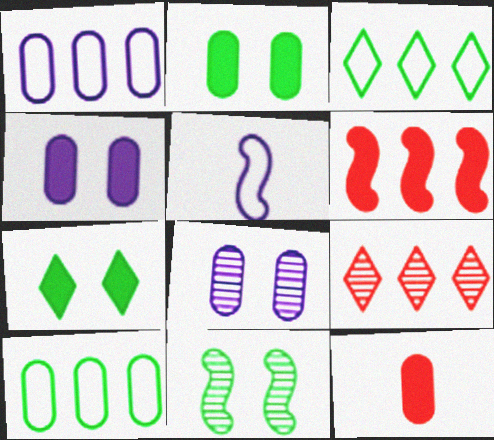[[2, 5, 9], 
[5, 6, 11], 
[8, 10, 12]]